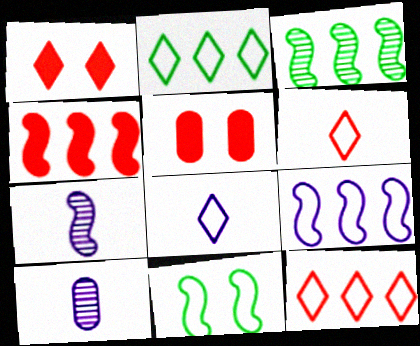[[2, 5, 7], 
[3, 4, 9], 
[3, 5, 8], 
[4, 7, 11]]